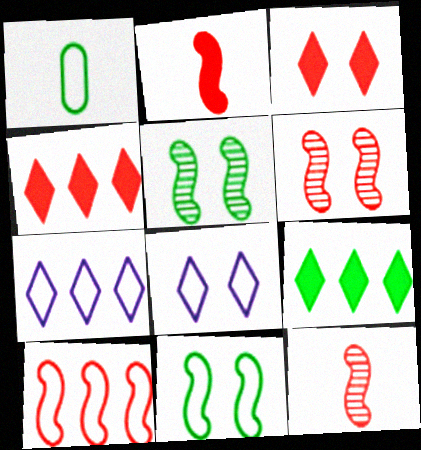[[1, 5, 9], 
[1, 8, 10], 
[2, 6, 10]]